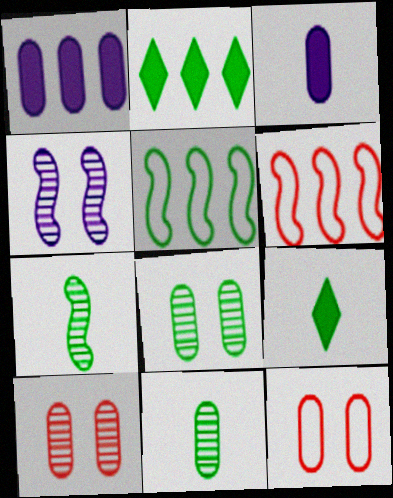[[1, 11, 12], 
[5, 8, 9]]